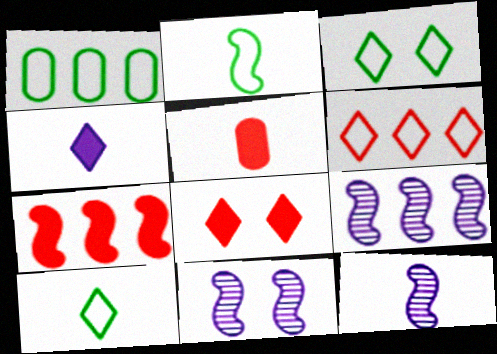[[1, 2, 3], 
[1, 8, 12], 
[2, 7, 11], 
[3, 5, 9], 
[5, 7, 8], 
[5, 10, 12], 
[9, 11, 12]]